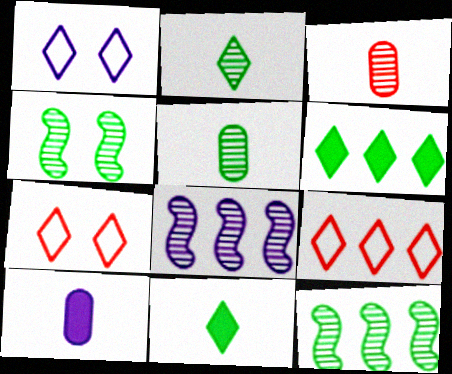[[1, 8, 10], 
[4, 9, 10], 
[7, 10, 12]]